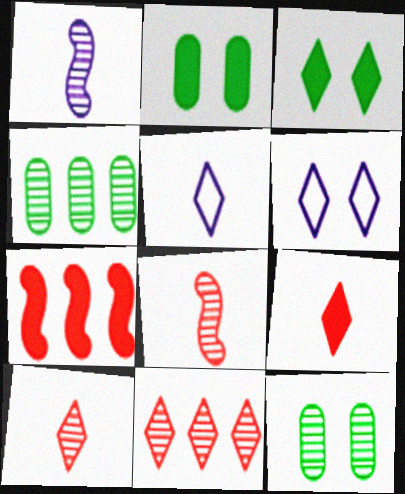[[1, 11, 12], 
[3, 5, 11], 
[5, 7, 12]]